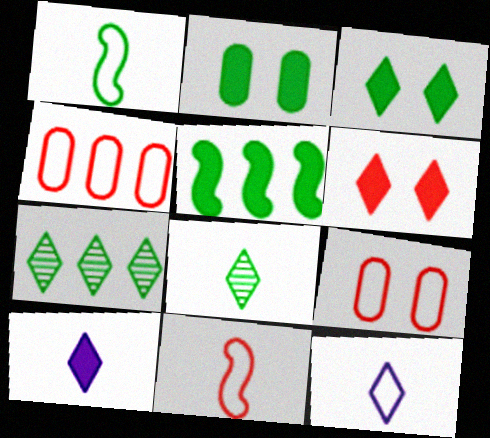[[1, 2, 7], 
[6, 7, 12]]